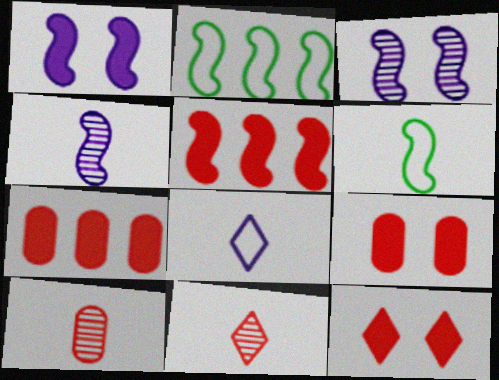[[3, 5, 6]]